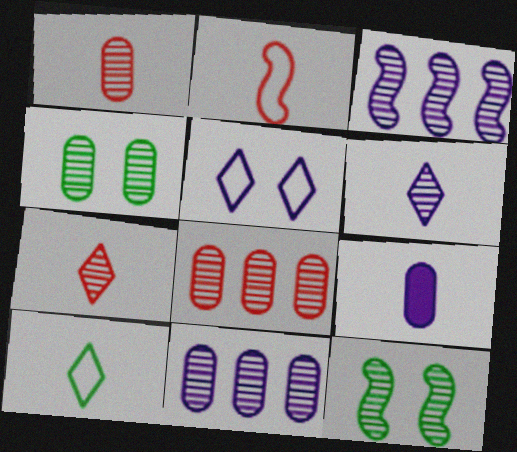[[1, 4, 11], 
[3, 4, 7], 
[3, 5, 9], 
[6, 8, 12], 
[7, 11, 12]]